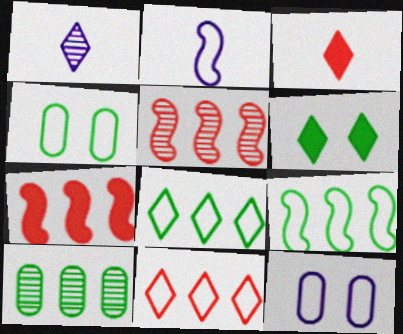[[1, 4, 7], 
[1, 6, 11], 
[2, 4, 11]]